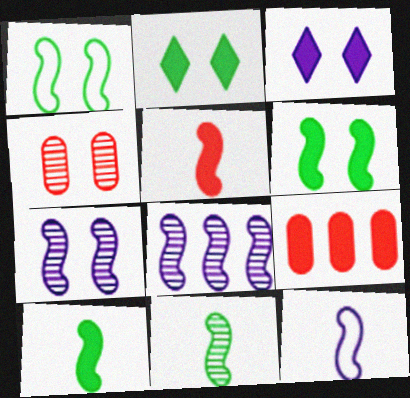[[1, 3, 4], 
[1, 5, 8], 
[3, 9, 10], 
[5, 11, 12]]